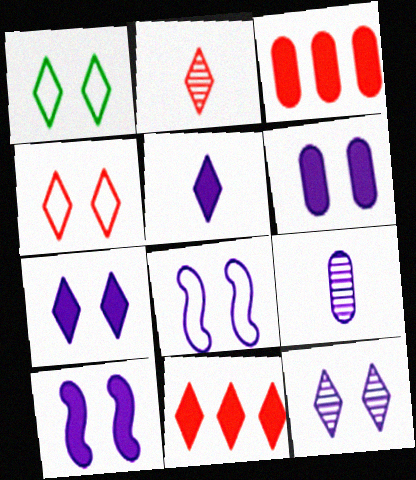[[2, 4, 11], 
[6, 7, 10], 
[6, 8, 12]]